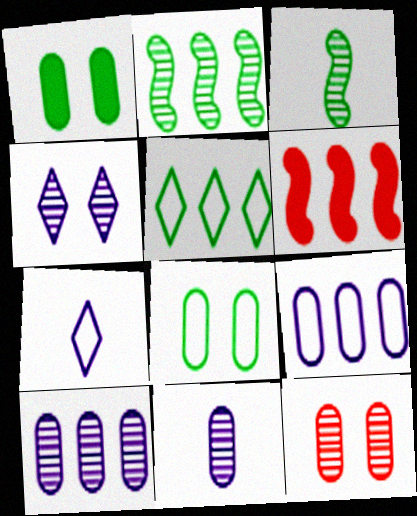[[1, 3, 5], 
[5, 6, 10]]